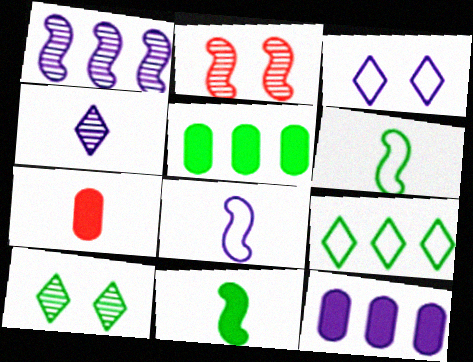[[4, 6, 7], 
[5, 6, 10]]